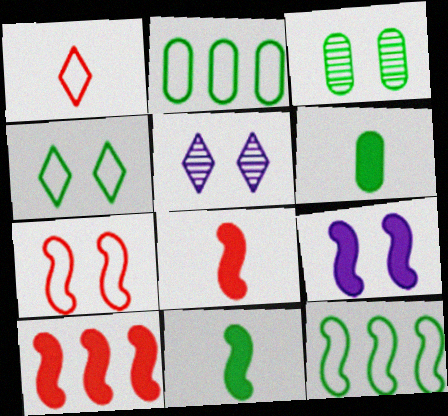[[2, 3, 6], 
[2, 5, 8], 
[9, 10, 11]]